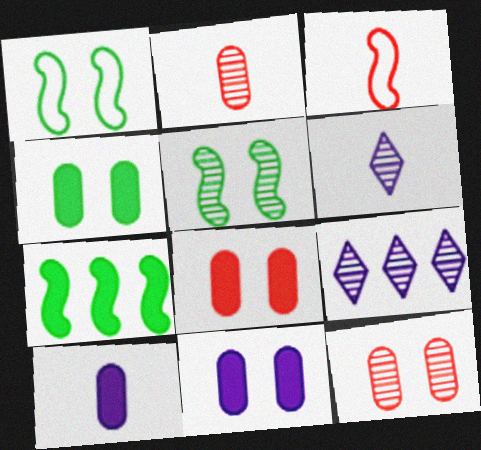[[2, 5, 9], 
[3, 4, 9], 
[4, 8, 11]]